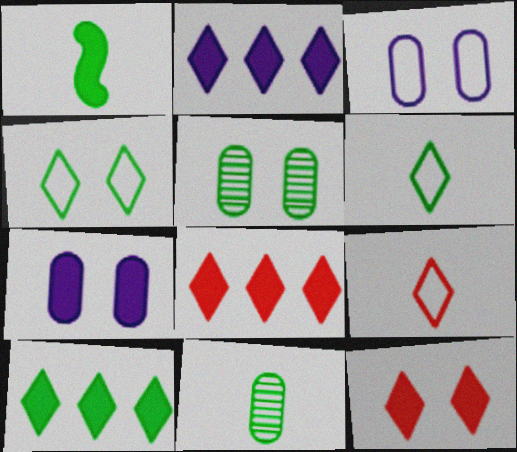[[1, 6, 11], 
[1, 7, 8], 
[2, 8, 10]]